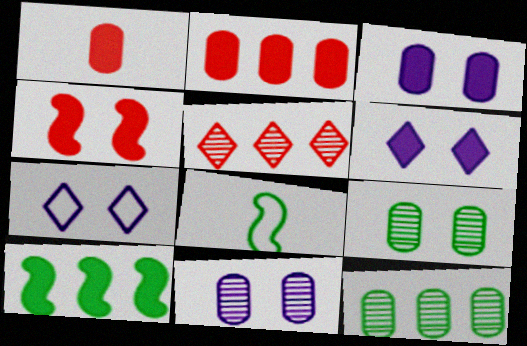[[1, 6, 10], 
[3, 5, 8], 
[4, 7, 9]]